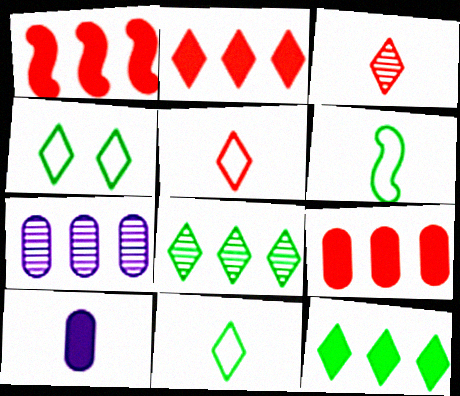[[1, 2, 9], 
[3, 6, 10]]